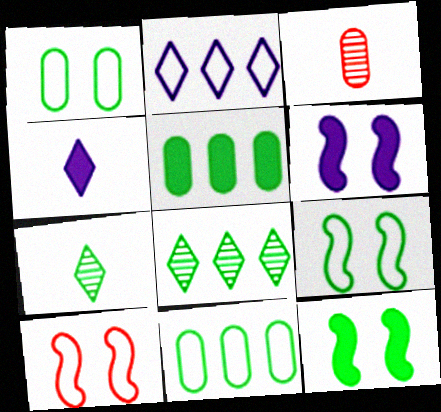[[2, 3, 12], 
[5, 7, 9], 
[7, 11, 12]]